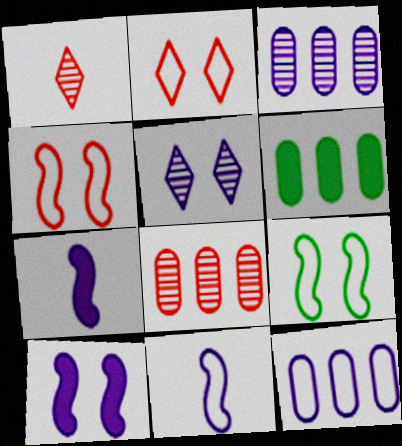[[5, 7, 12], 
[6, 8, 12]]